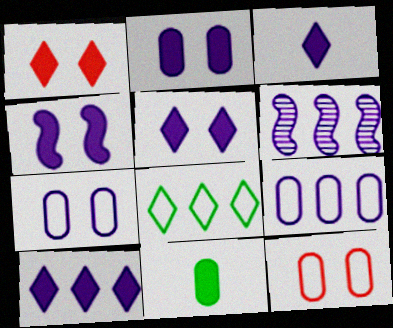[[2, 4, 5], 
[3, 5, 10], 
[3, 6, 7], 
[6, 9, 10]]